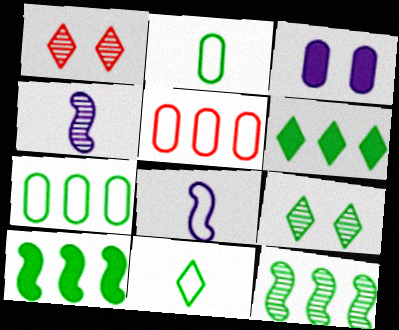[[2, 9, 10], 
[6, 7, 12], 
[6, 9, 11]]